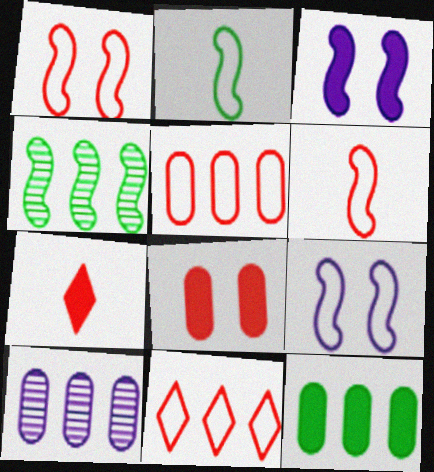[[3, 4, 6], 
[3, 7, 12], 
[5, 10, 12]]